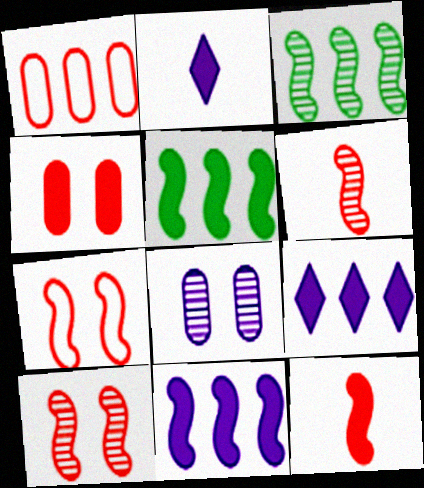[[1, 3, 9], 
[2, 4, 5]]